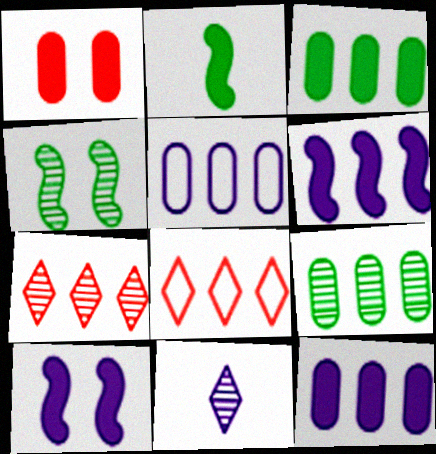[[5, 10, 11], 
[6, 8, 9]]